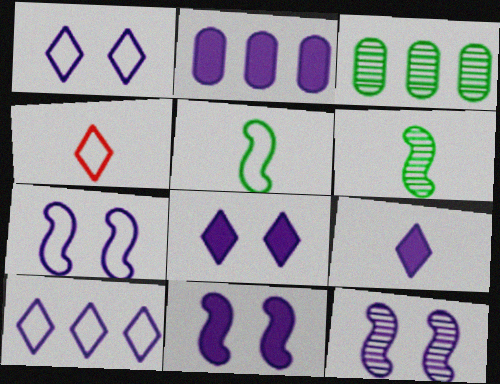[[2, 9, 11], 
[3, 4, 11], 
[7, 11, 12]]